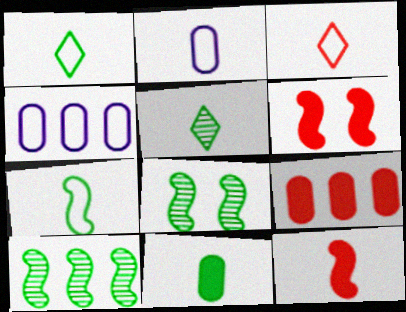[[2, 3, 7], 
[2, 5, 12], 
[4, 5, 6], 
[5, 7, 11]]